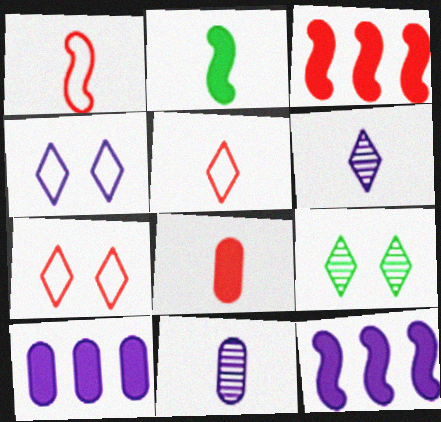[[1, 9, 10], 
[2, 5, 11], 
[4, 11, 12]]